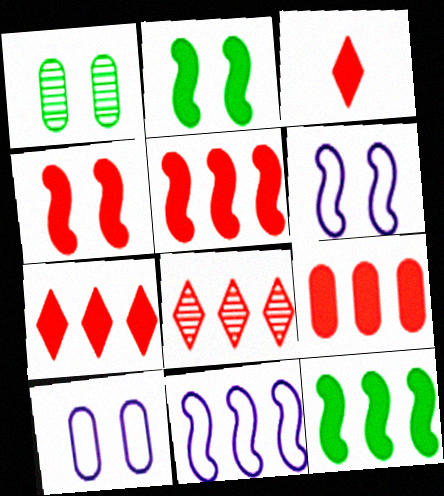[[1, 3, 11], 
[3, 4, 9], 
[5, 7, 9]]